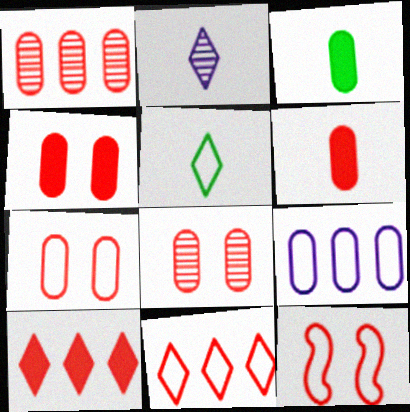[[1, 6, 7], 
[3, 8, 9], 
[4, 7, 8], 
[5, 9, 12]]